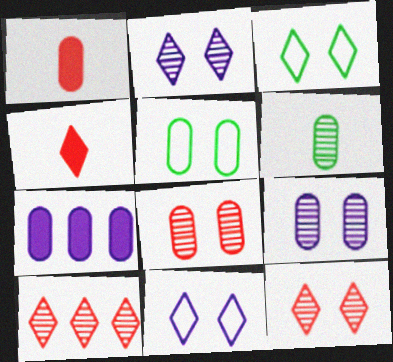[]